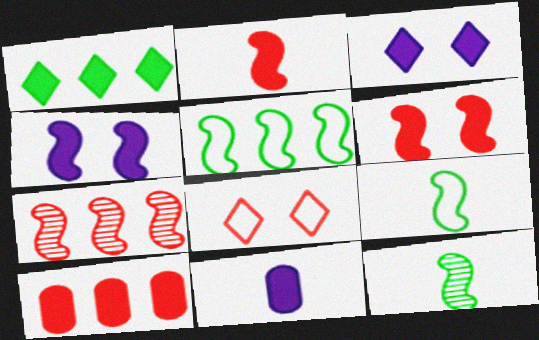[[1, 6, 11], 
[4, 7, 9]]